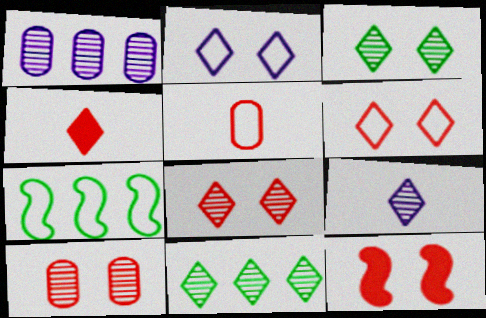[[2, 4, 11], 
[2, 5, 7], 
[6, 10, 12], 
[8, 9, 11]]